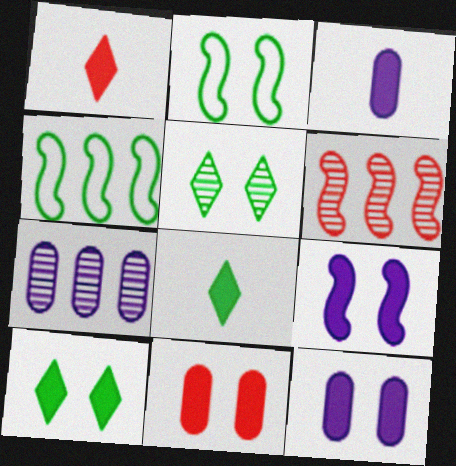[[1, 2, 7], 
[9, 10, 11]]